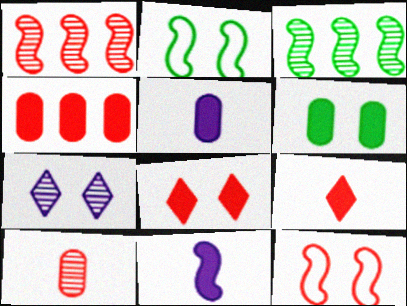[[1, 2, 11], 
[3, 7, 10], 
[3, 11, 12], 
[4, 5, 6], 
[6, 7, 12]]